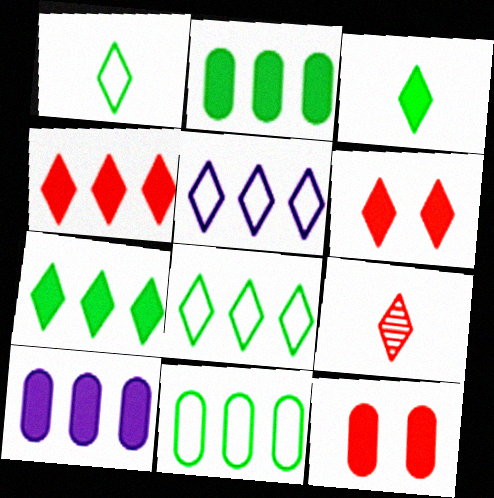[]